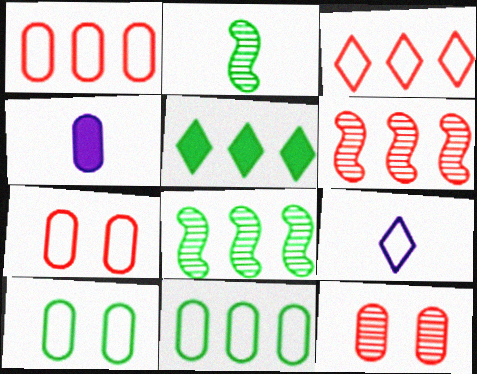[[2, 5, 10], 
[4, 11, 12], 
[5, 8, 11]]